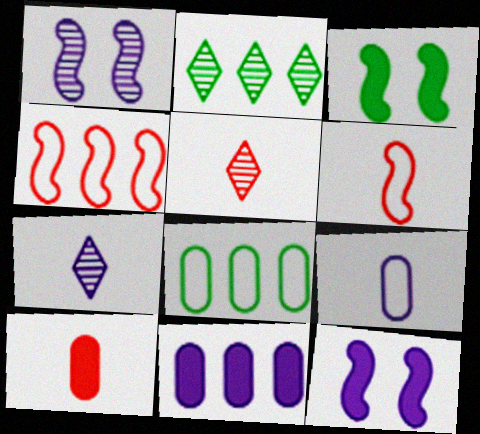[[2, 4, 11], 
[5, 6, 10], 
[5, 8, 12]]